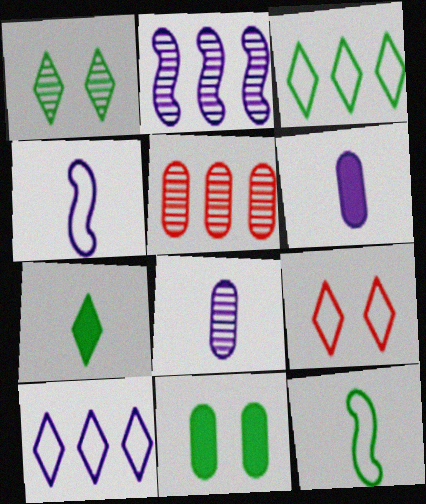[[1, 3, 7]]